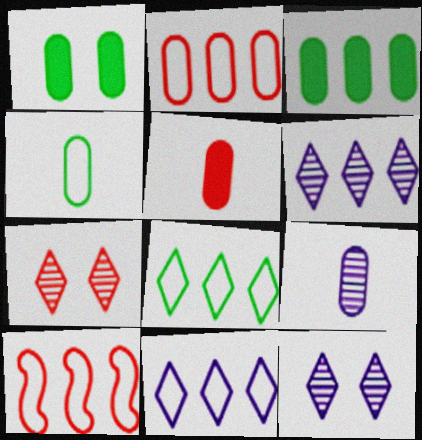[[1, 2, 9], 
[3, 6, 10], 
[4, 5, 9], 
[5, 7, 10]]